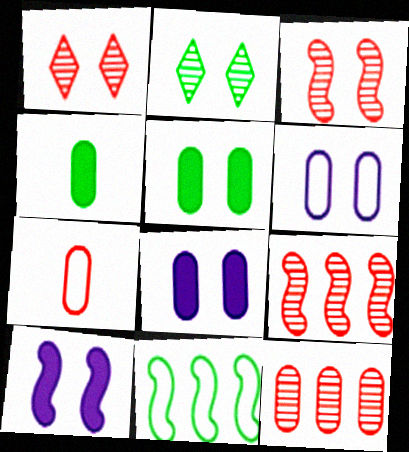[[2, 4, 11], 
[4, 6, 12]]